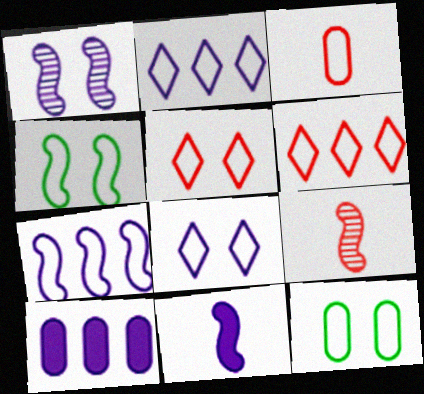[[1, 7, 11], 
[2, 3, 4]]